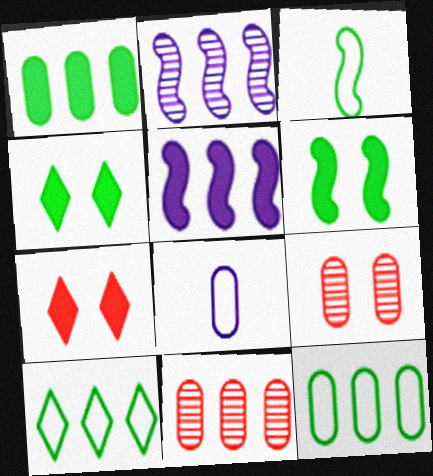[[1, 8, 9], 
[5, 10, 11]]